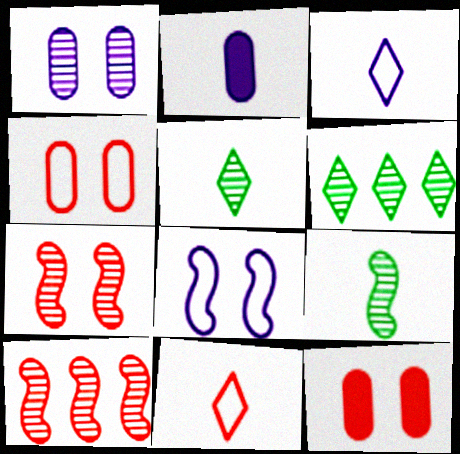[[1, 5, 10], 
[2, 9, 11], 
[10, 11, 12]]